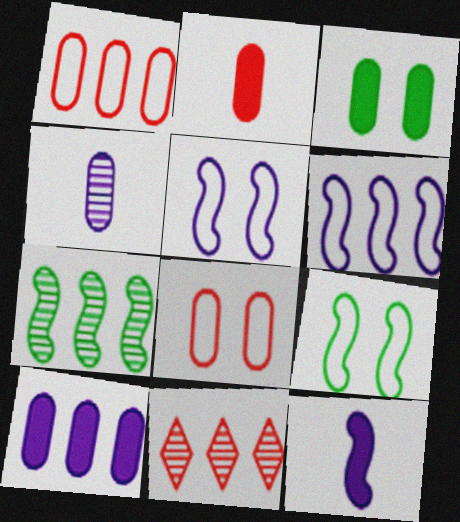[[1, 3, 4], 
[2, 3, 10]]